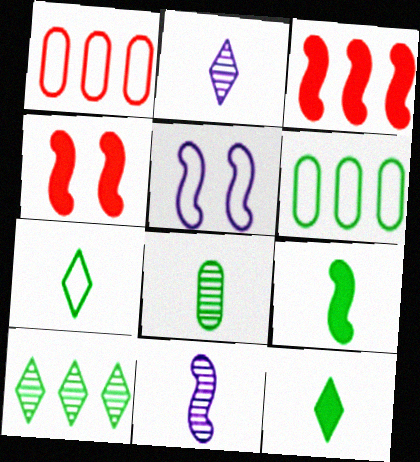[[1, 5, 7], 
[2, 4, 6], 
[7, 8, 9]]